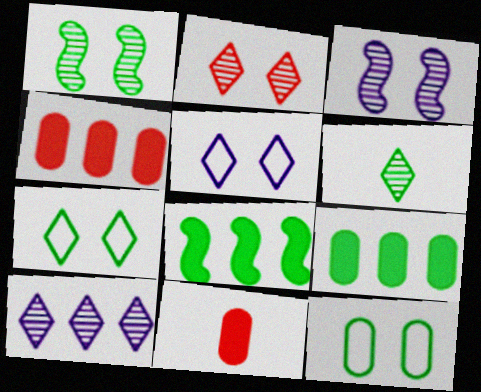[[2, 6, 10], 
[6, 8, 12]]